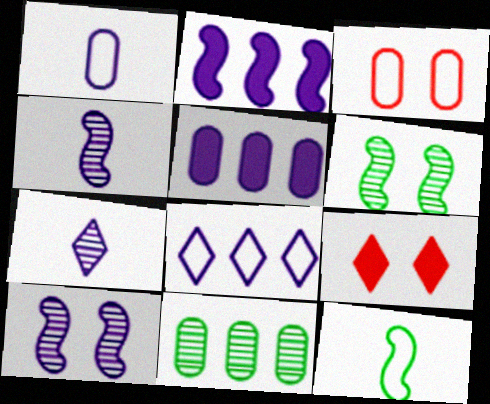[[3, 8, 12]]